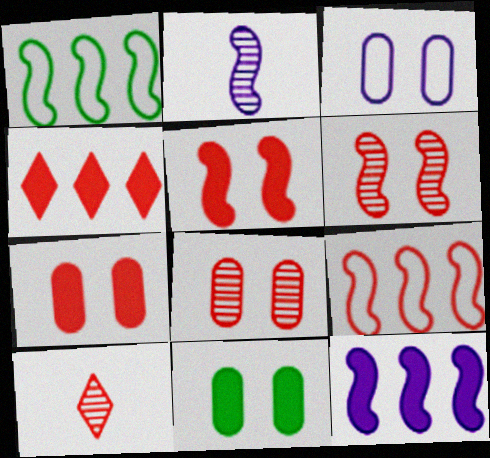[[1, 2, 5], 
[3, 8, 11], 
[7, 9, 10]]